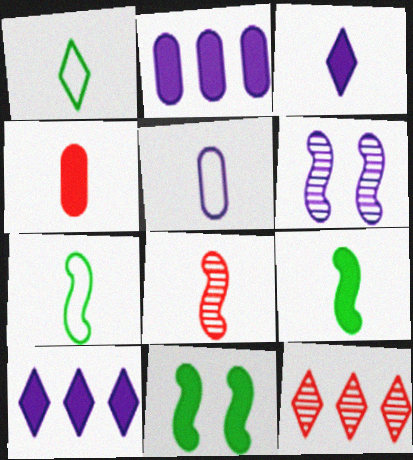[[3, 4, 9], 
[4, 10, 11], 
[5, 6, 10], 
[5, 11, 12]]